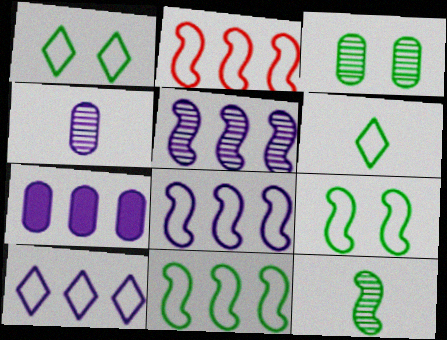[[2, 8, 11], 
[5, 7, 10]]